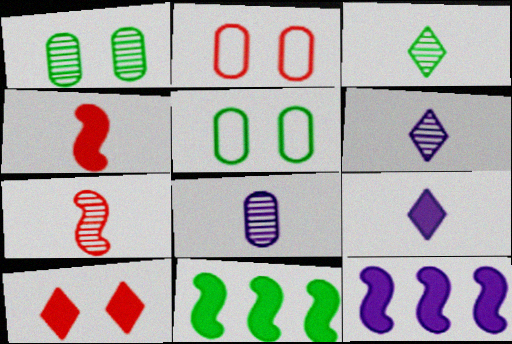[[2, 3, 12], 
[2, 6, 11], 
[3, 5, 11], 
[3, 7, 8]]